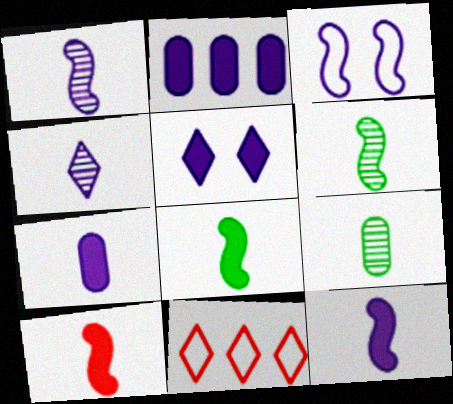[[2, 3, 4], 
[2, 5, 12], 
[8, 10, 12]]